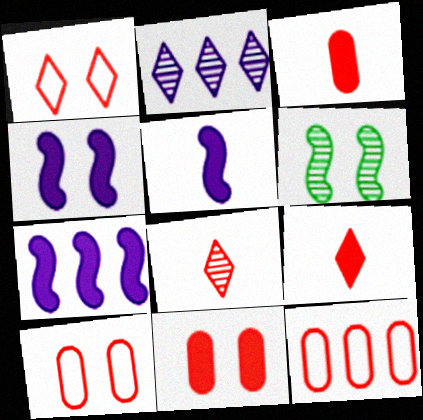[[4, 5, 7]]